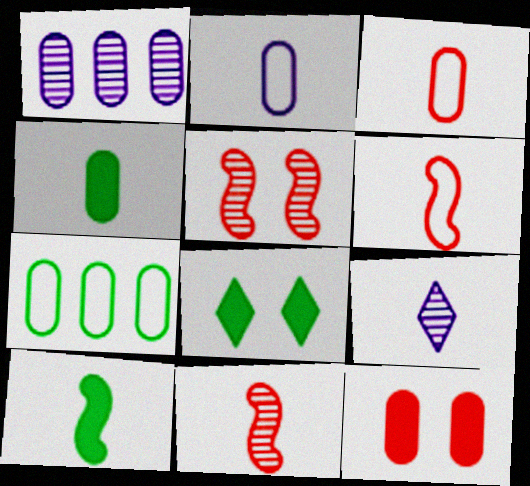[[1, 6, 8], 
[3, 9, 10], 
[4, 6, 9]]